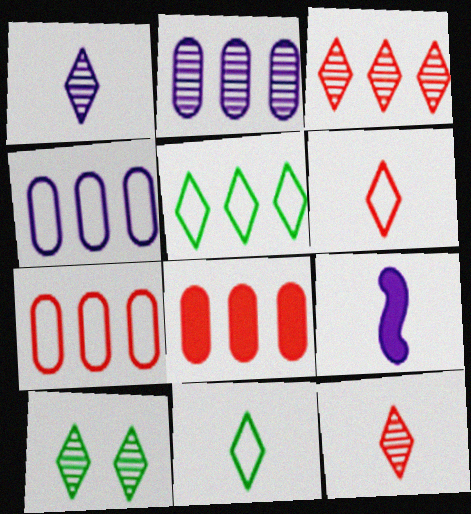[[1, 3, 10], 
[7, 9, 10]]